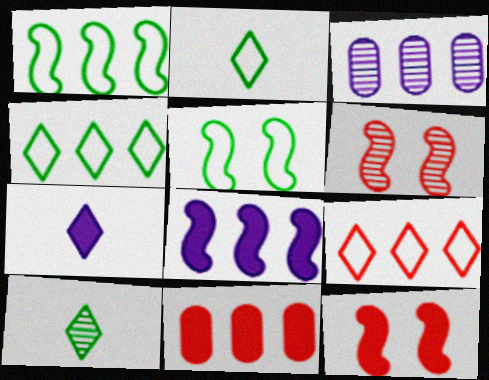[[2, 3, 12], 
[3, 6, 10]]